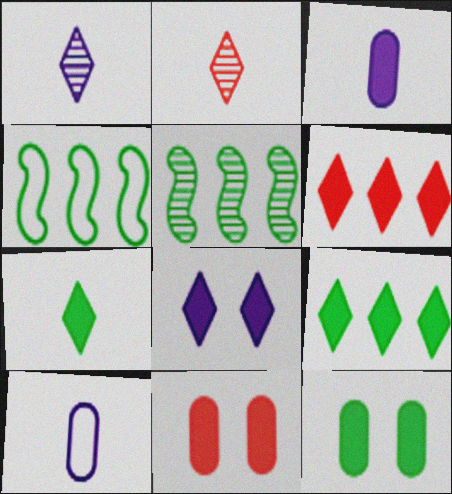[[1, 4, 11], 
[6, 7, 8]]